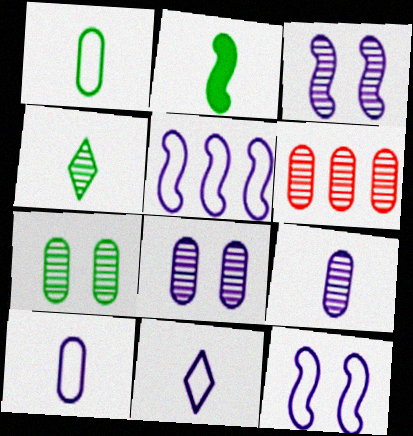[[1, 2, 4], 
[3, 4, 6], 
[6, 7, 9]]